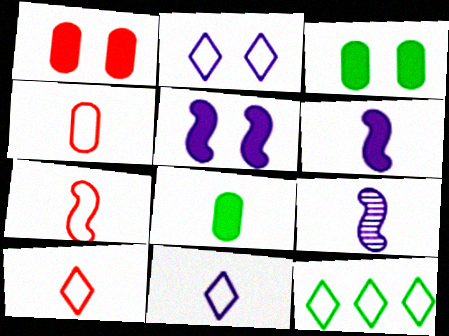[[1, 9, 12], 
[2, 10, 12], 
[4, 7, 10], 
[8, 9, 10]]